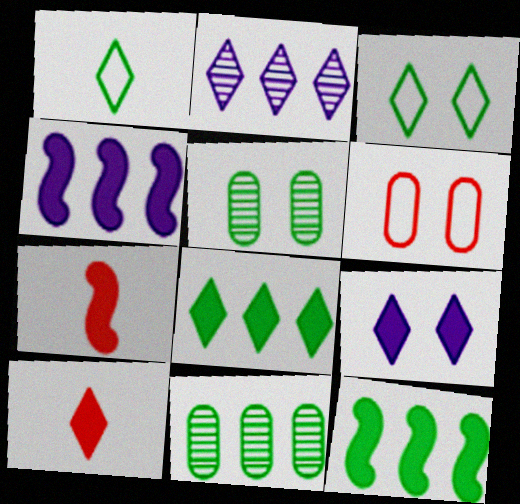[[1, 5, 12], 
[2, 3, 10], 
[8, 9, 10]]